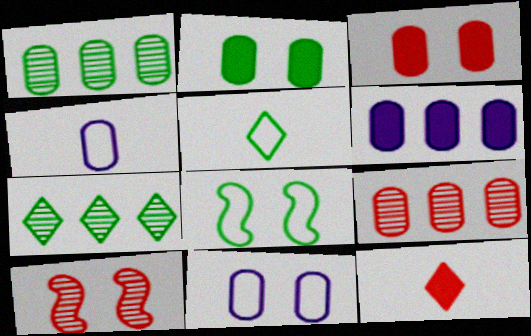[[1, 3, 4], 
[2, 4, 9], 
[5, 6, 10]]